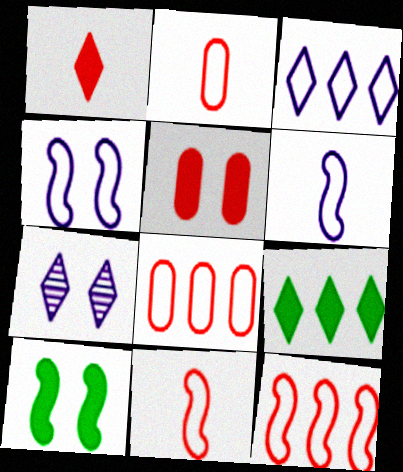[]